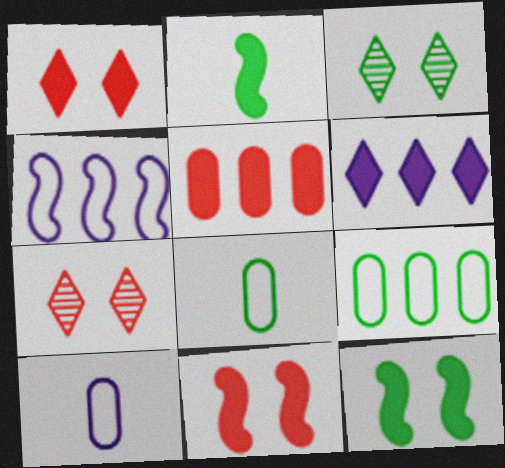[[2, 3, 9]]